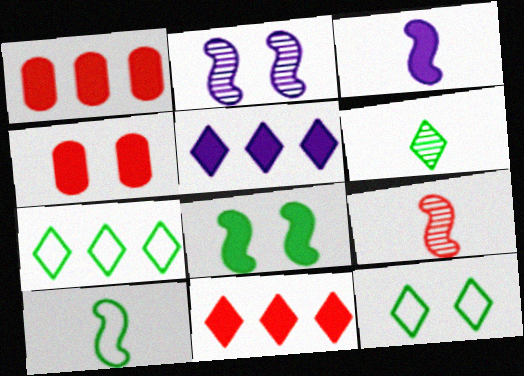[[2, 4, 12], 
[3, 9, 10]]